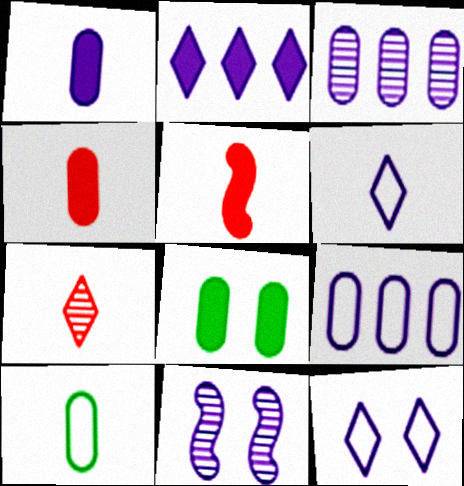[[2, 5, 8]]